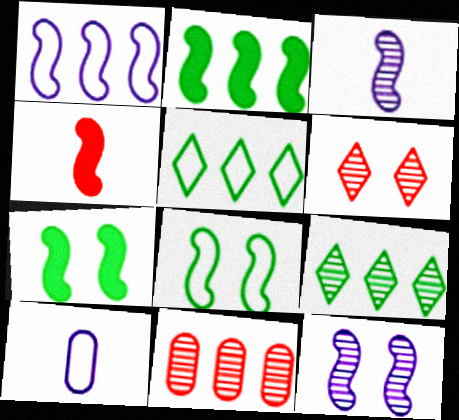[[2, 6, 10]]